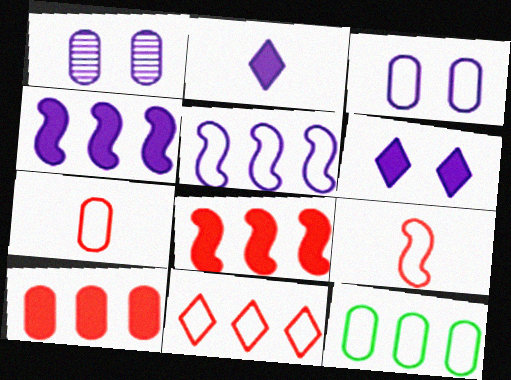[[1, 2, 5], 
[3, 7, 12], 
[5, 11, 12]]